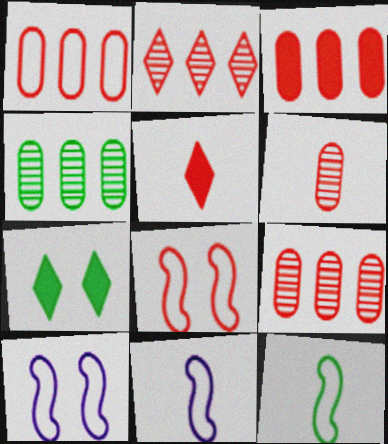[[1, 3, 9], 
[4, 5, 10], 
[4, 7, 12], 
[5, 8, 9], 
[7, 9, 11]]